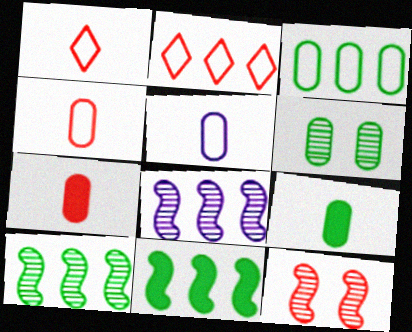[[2, 7, 12], 
[3, 6, 9]]